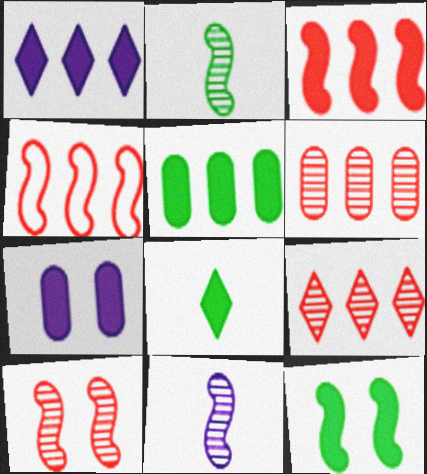[[1, 3, 5], 
[3, 7, 8], 
[4, 11, 12], 
[5, 8, 12]]